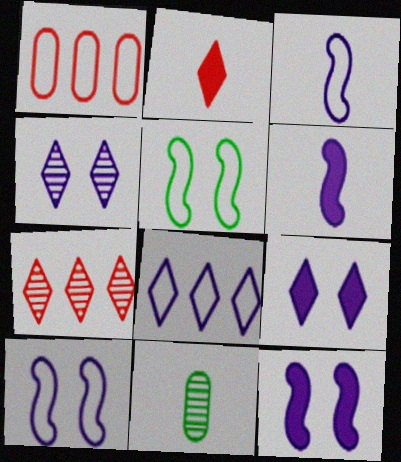[[2, 3, 11]]